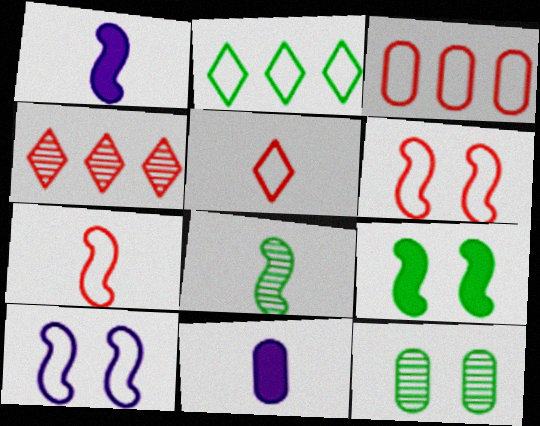[[1, 7, 8], 
[3, 5, 6], 
[3, 11, 12], 
[5, 8, 11]]